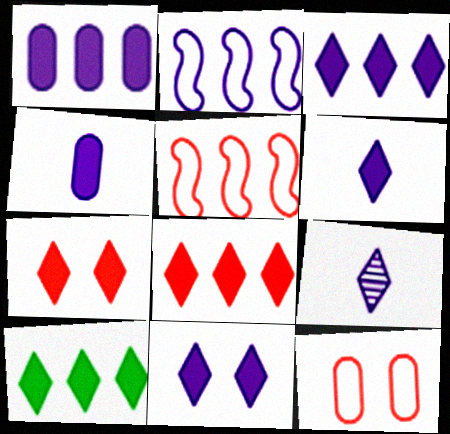[[3, 6, 11], 
[3, 8, 10], 
[6, 7, 10]]